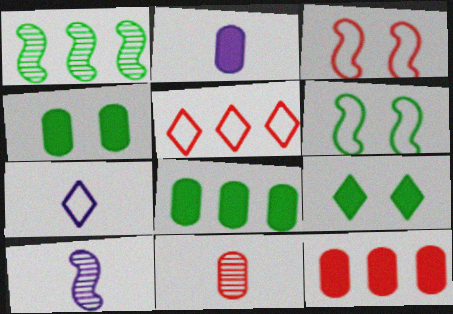[[2, 4, 12], 
[2, 7, 10], 
[4, 5, 10]]